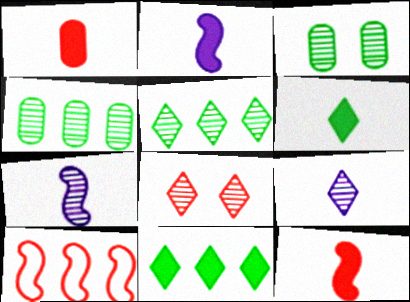[[1, 2, 6], 
[1, 8, 10], 
[4, 7, 8], 
[5, 8, 9]]